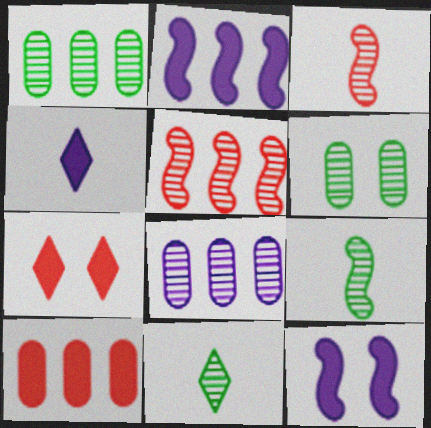[]